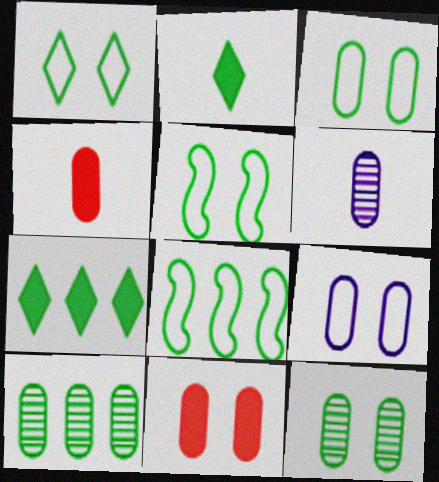[[1, 3, 5], 
[2, 5, 10], 
[2, 8, 12], 
[4, 9, 10], 
[7, 8, 10], 
[9, 11, 12]]